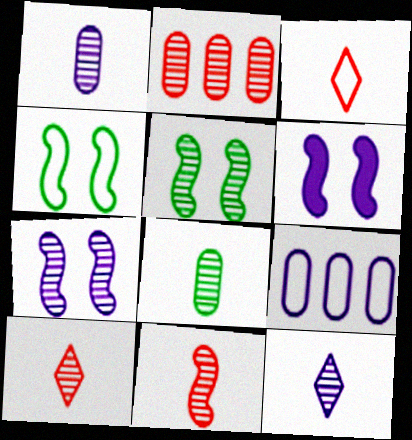[[2, 5, 12], 
[3, 4, 9], 
[6, 9, 12], 
[8, 11, 12]]